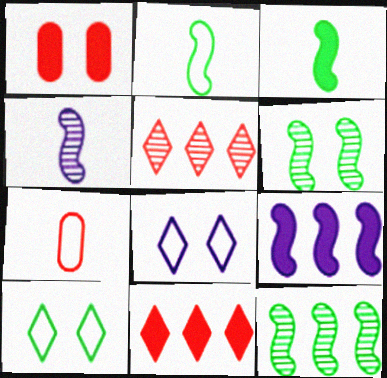[[1, 6, 8]]